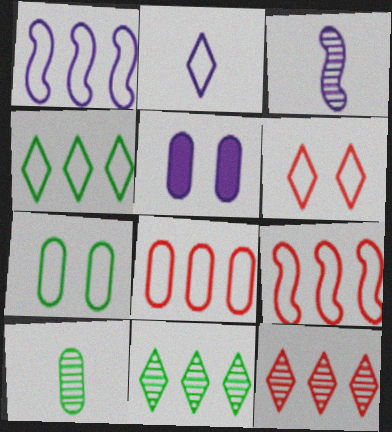[[1, 4, 8], 
[2, 4, 6], 
[2, 7, 9], 
[5, 8, 10]]